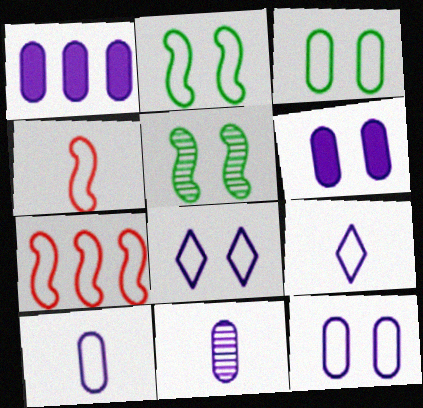[[1, 11, 12], 
[3, 7, 9]]